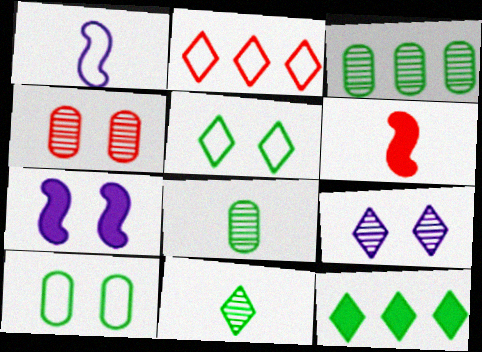[[1, 2, 10], 
[1, 4, 12], 
[2, 4, 6], 
[2, 7, 8], 
[4, 5, 7], 
[5, 11, 12]]